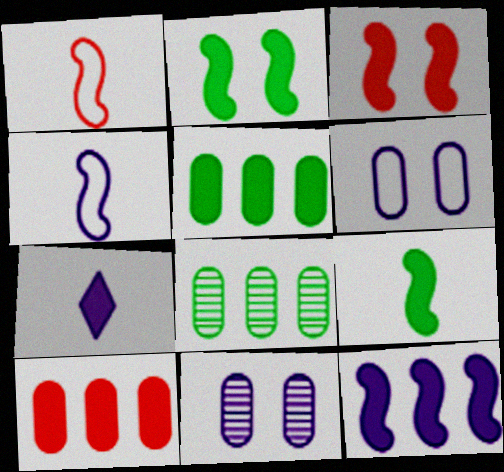[[2, 7, 10], 
[3, 5, 7], 
[3, 9, 12]]